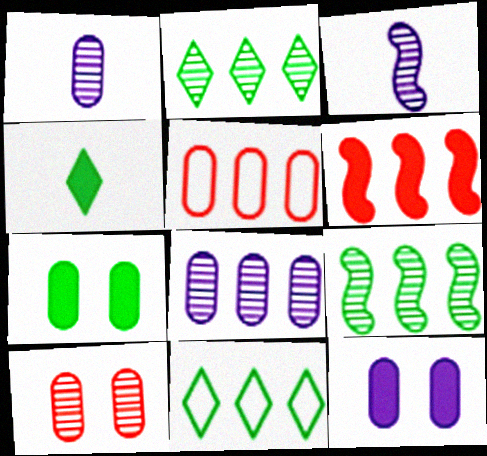[[1, 5, 7], 
[2, 3, 10], 
[4, 6, 12], 
[6, 8, 11]]